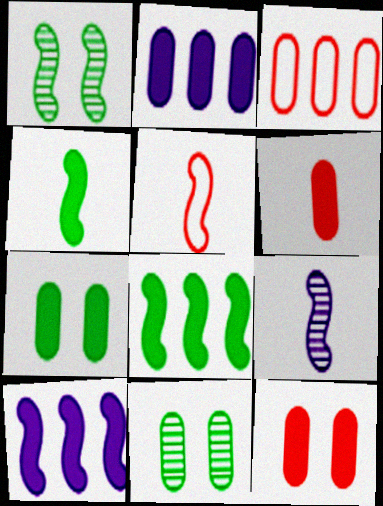[[1, 5, 10], 
[2, 6, 7], 
[4, 5, 9]]